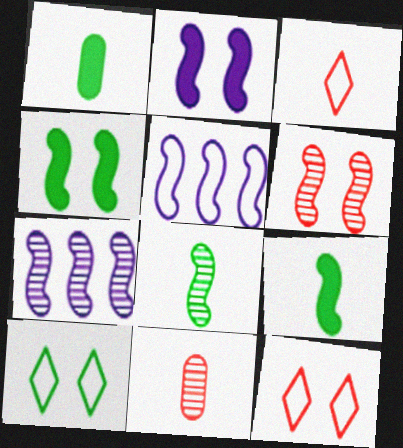[[1, 7, 12], 
[5, 6, 9], 
[6, 7, 8]]